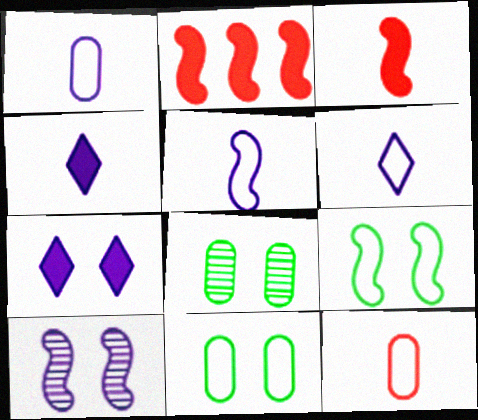[[1, 5, 6], 
[2, 6, 8]]